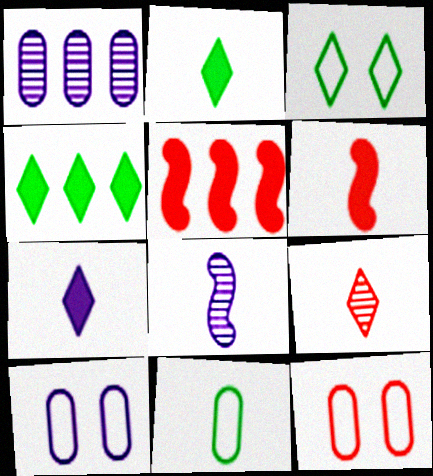[[1, 3, 6], 
[4, 8, 12], 
[5, 9, 12]]